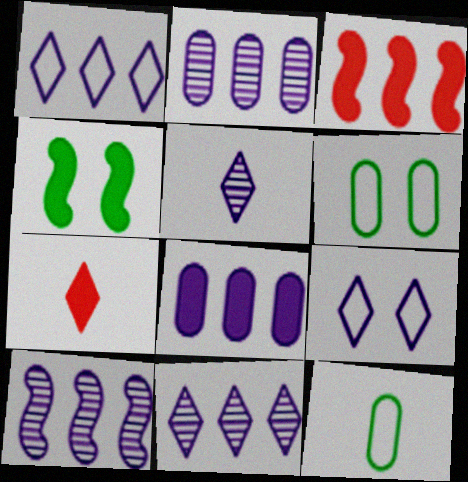[[1, 8, 10], 
[2, 10, 11], 
[3, 5, 6], 
[4, 7, 8], 
[6, 7, 10]]